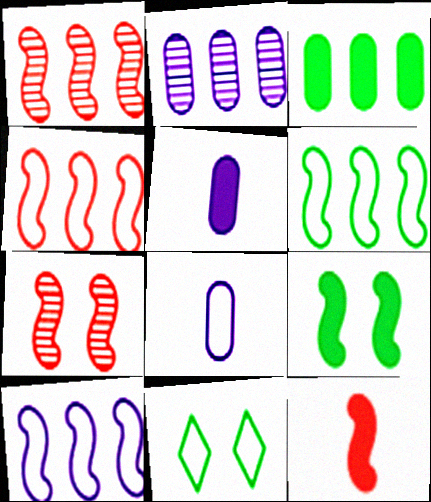[[1, 5, 11], 
[2, 11, 12], 
[4, 6, 10], 
[4, 7, 12], 
[4, 8, 11]]